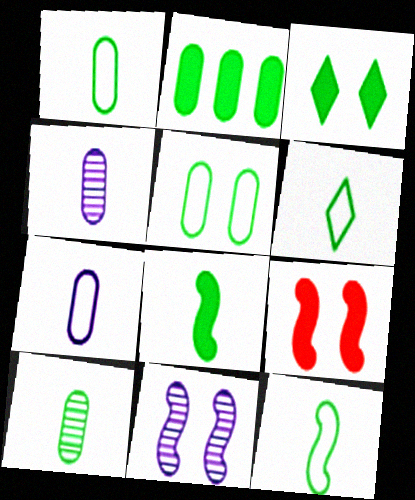[[1, 6, 12], 
[2, 3, 8], 
[2, 5, 10], 
[6, 8, 10]]